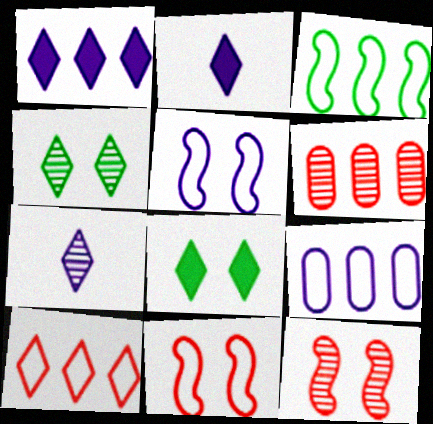[[1, 3, 6], 
[2, 4, 10], 
[3, 9, 10], 
[7, 8, 10]]